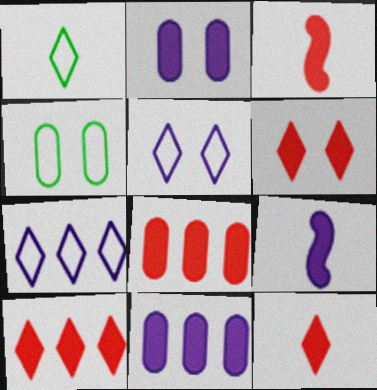[[3, 6, 8], 
[6, 10, 12]]